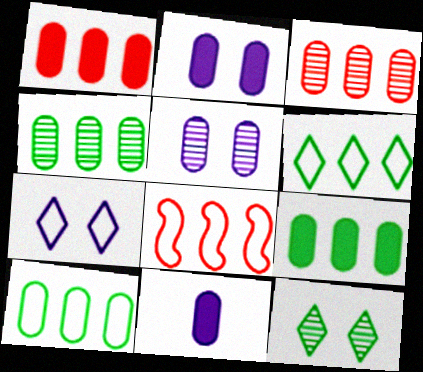[[4, 9, 10], 
[8, 11, 12]]